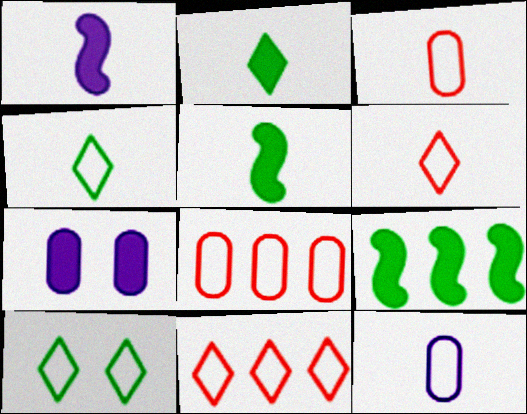[]